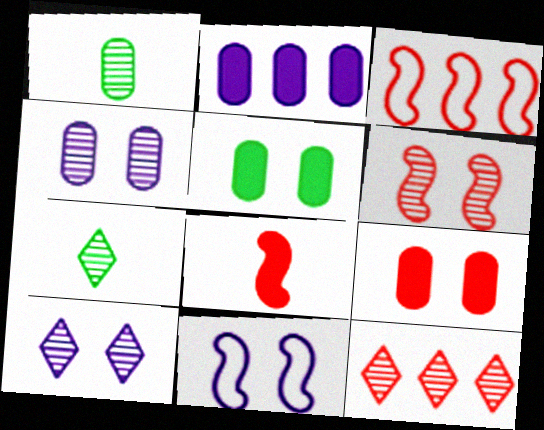[[3, 6, 8], 
[7, 10, 12]]